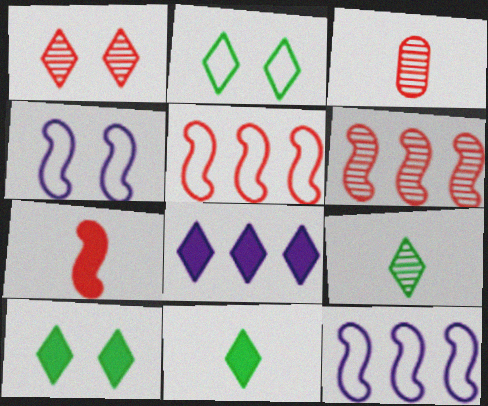[[1, 3, 6], 
[3, 10, 12]]